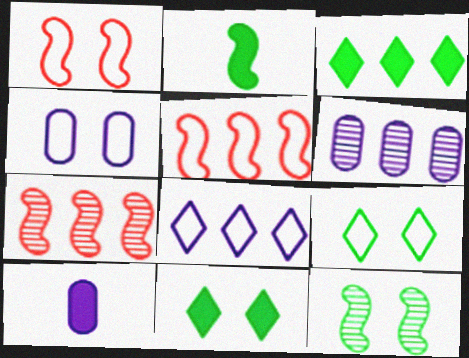[[1, 4, 9], 
[3, 5, 6], 
[4, 6, 10], 
[7, 9, 10]]